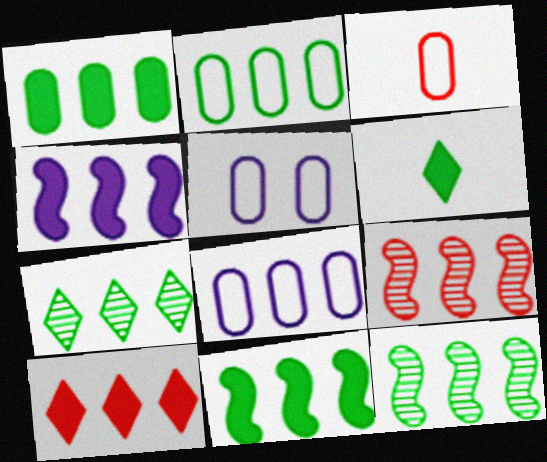[[1, 4, 10], 
[2, 3, 5], 
[2, 7, 11], 
[5, 6, 9], 
[8, 10, 12]]